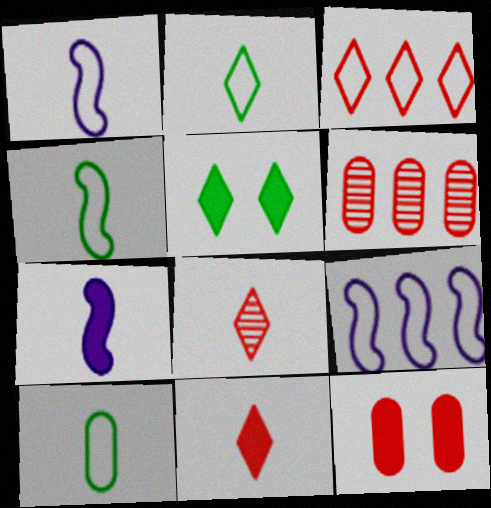[[1, 5, 6], 
[2, 4, 10], 
[7, 8, 10]]